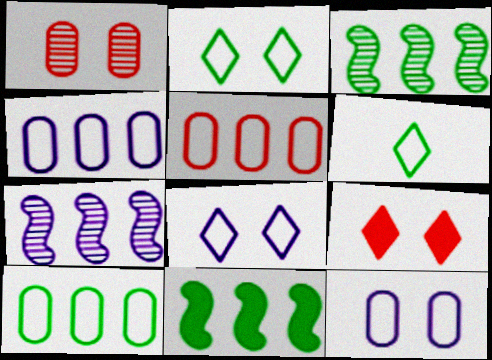[[4, 5, 10]]